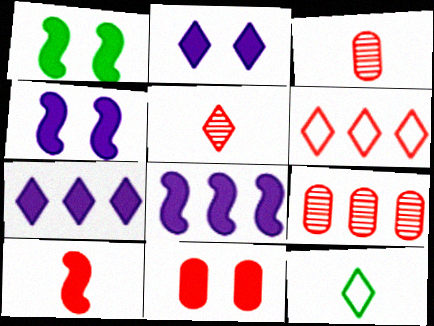[[1, 2, 11], 
[1, 8, 10], 
[4, 9, 12]]